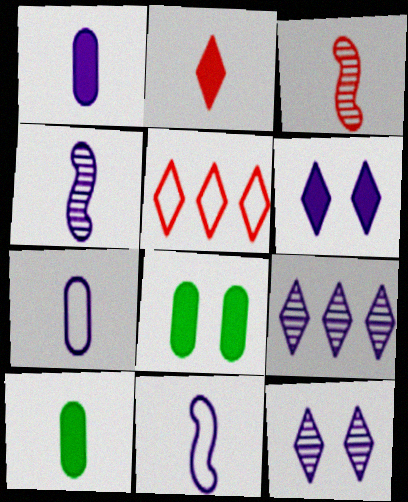[[4, 5, 8]]